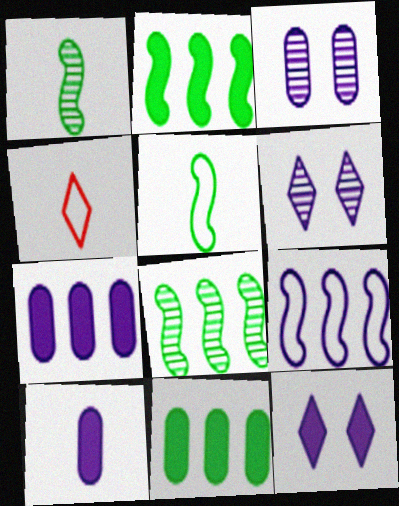[[1, 4, 10], 
[2, 3, 4], 
[6, 9, 10]]